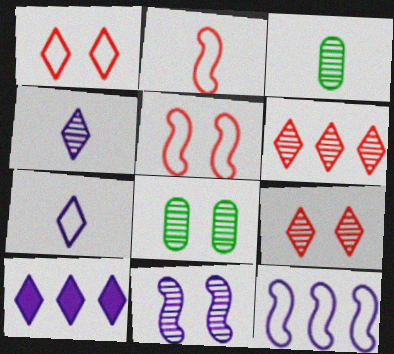[[2, 8, 10], 
[3, 5, 10], 
[3, 6, 11], 
[8, 9, 11]]